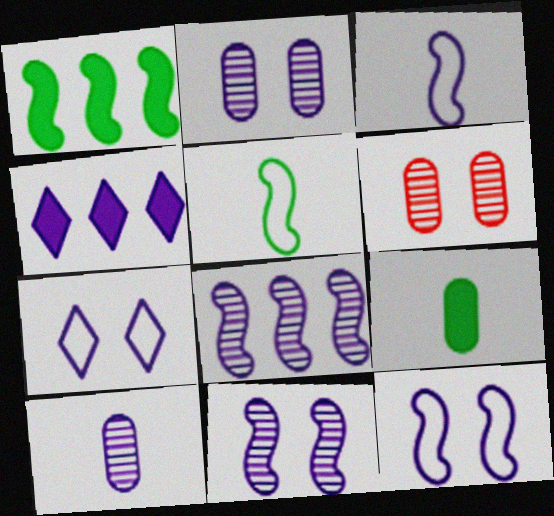[[2, 3, 4], 
[4, 5, 6], 
[4, 10, 12]]